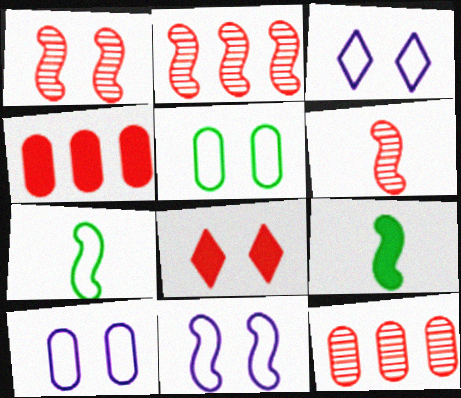[[1, 2, 6], 
[2, 9, 11], 
[3, 9, 12], 
[3, 10, 11]]